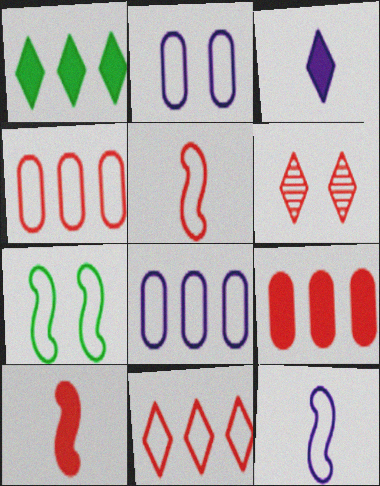[[4, 6, 10], 
[5, 6, 9]]